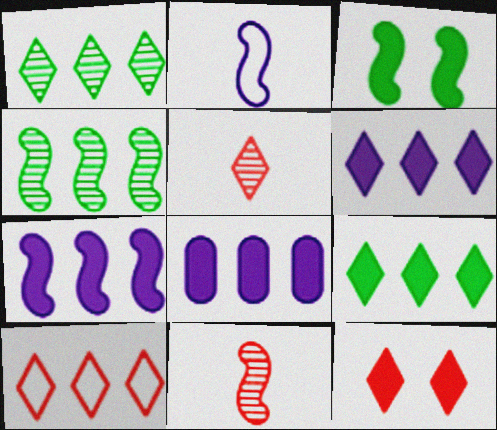[[1, 6, 10], 
[4, 8, 10], 
[5, 10, 12], 
[6, 7, 8]]